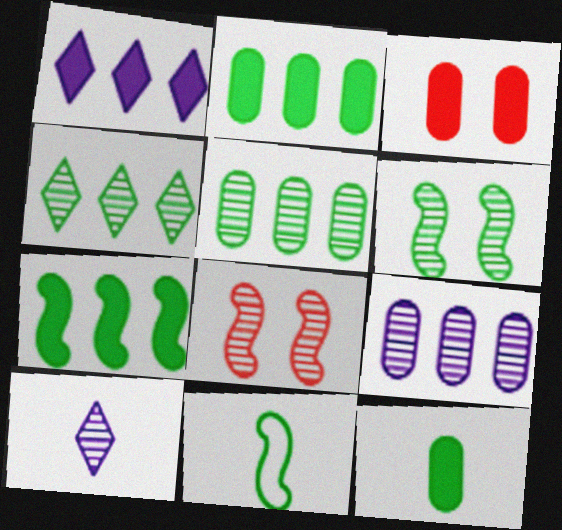[[5, 8, 10], 
[6, 7, 11]]